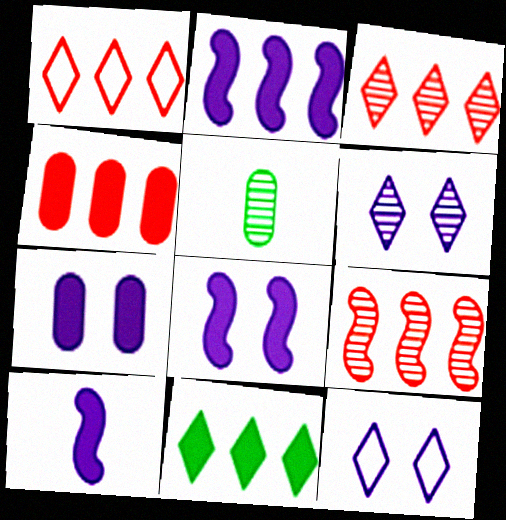[[1, 4, 9], 
[1, 5, 8], 
[2, 4, 11], 
[2, 8, 10], 
[5, 6, 9]]